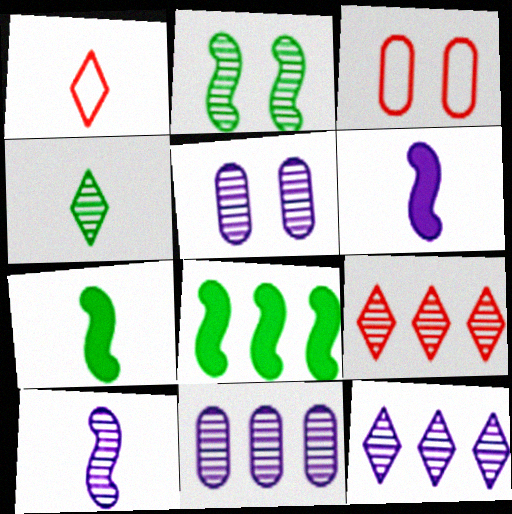[[1, 5, 8], 
[3, 7, 12], 
[5, 10, 12]]